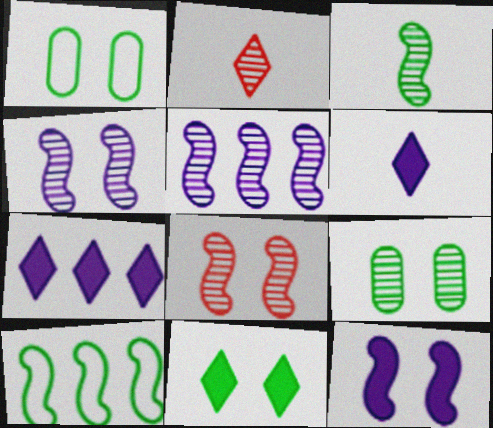[[2, 5, 9], 
[3, 5, 8]]